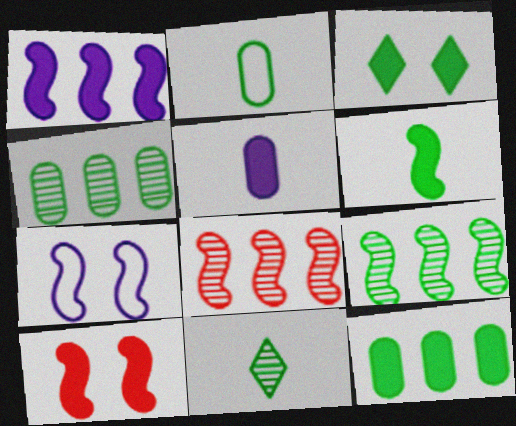[[1, 6, 10], 
[2, 3, 9], 
[2, 6, 11], 
[3, 6, 12], 
[6, 7, 8]]